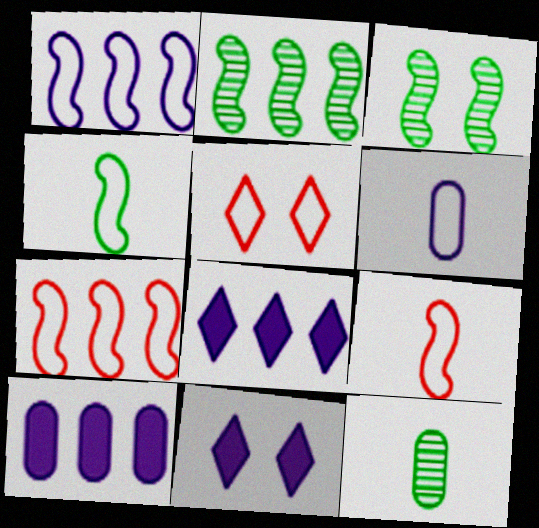[[7, 11, 12]]